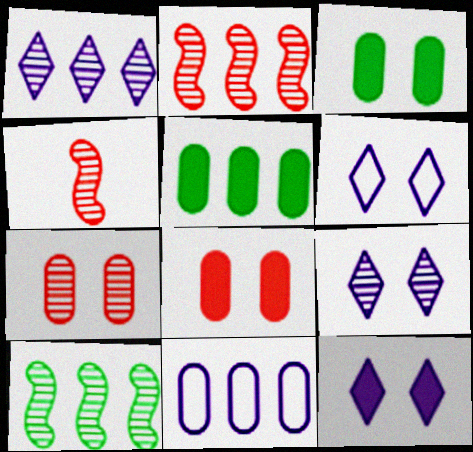[[4, 5, 6], 
[6, 9, 12]]